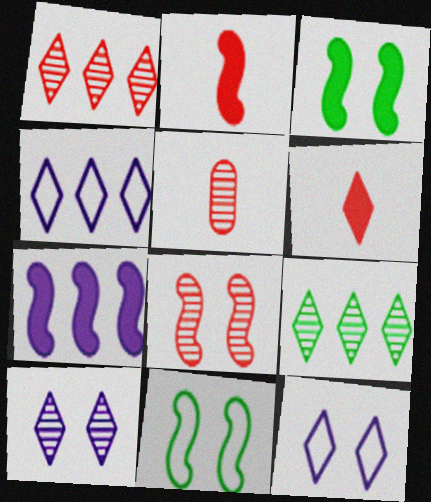[[1, 5, 8], 
[2, 3, 7], 
[3, 4, 5], 
[6, 9, 12]]